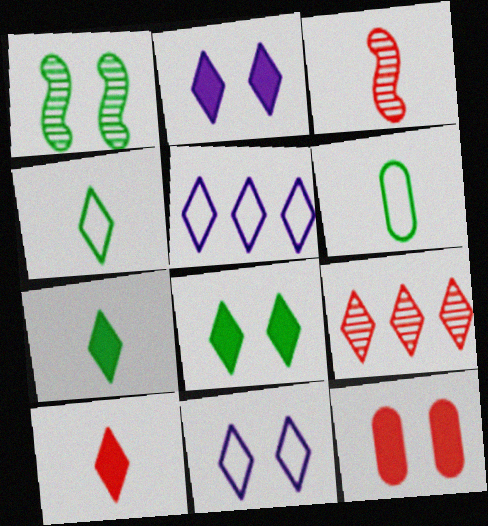[[1, 11, 12], 
[2, 4, 9], 
[7, 9, 11]]